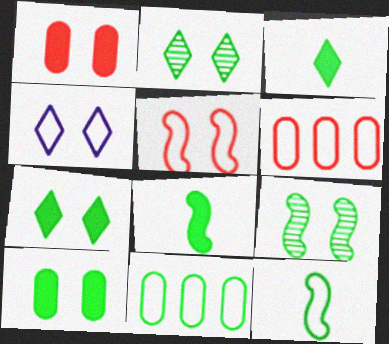[[1, 4, 9], 
[2, 8, 11], 
[3, 9, 11], 
[4, 6, 12]]